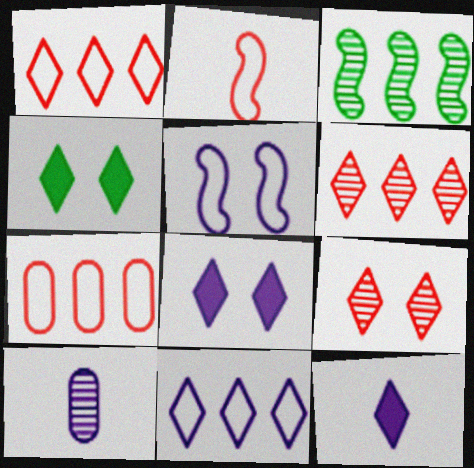[[3, 9, 10]]